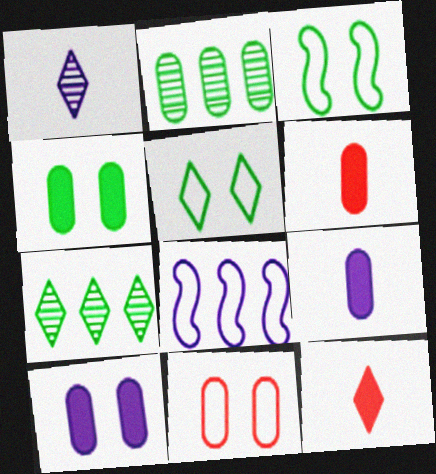[[1, 8, 10], 
[2, 9, 11]]